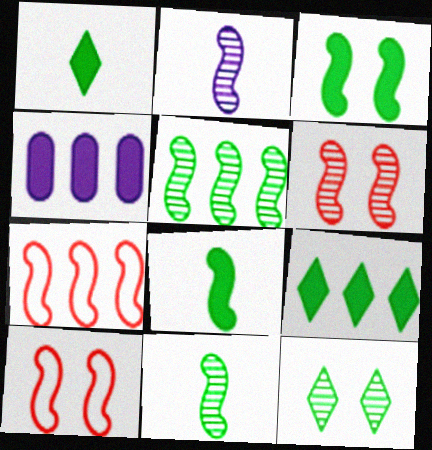[[2, 3, 7], 
[2, 5, 6]]